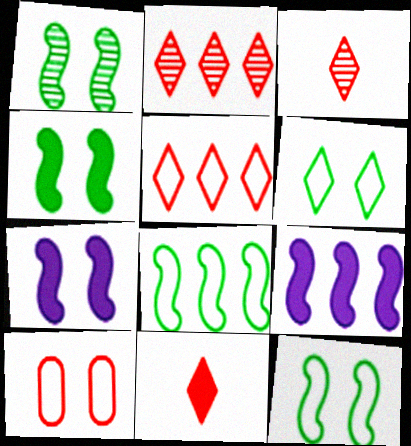[[1, 4, 12]]